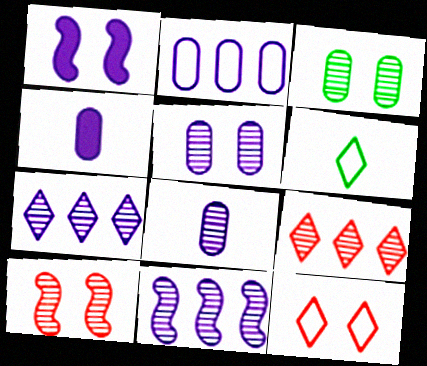[[1, 3, 12], 
[2, 4, 5]]